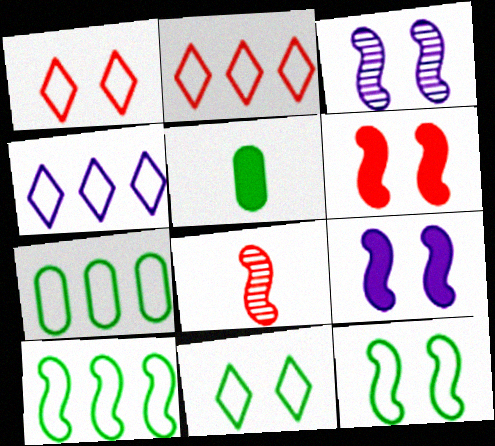[[2, 3, 5], 
[3, 6, 12], 
[8, 9, 10]]